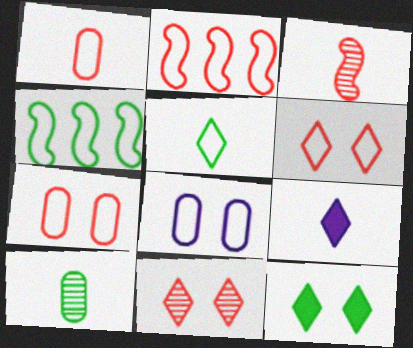[[1, 2, 6], 
[2, 5, 8], 
[4, 10, 12]]